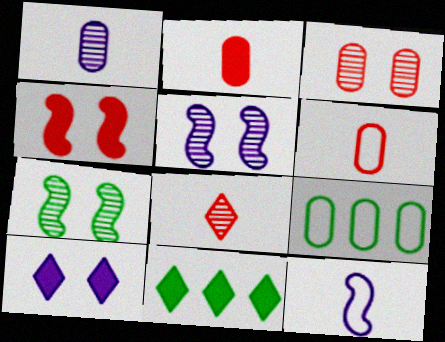[[3, 11, 12], 
[5, 6, 11]]